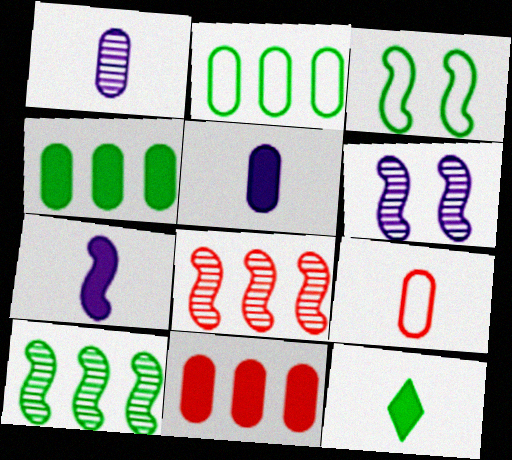[[3, 7, 8]]